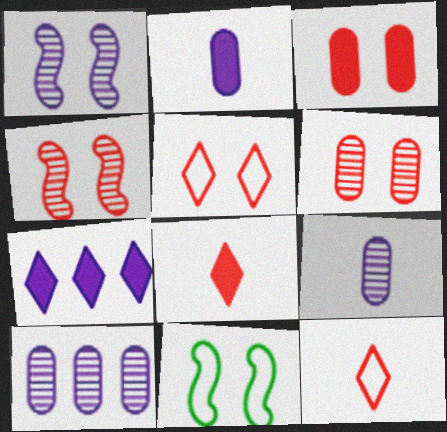[[3, 4, 5], 
[8, 10, 11]]